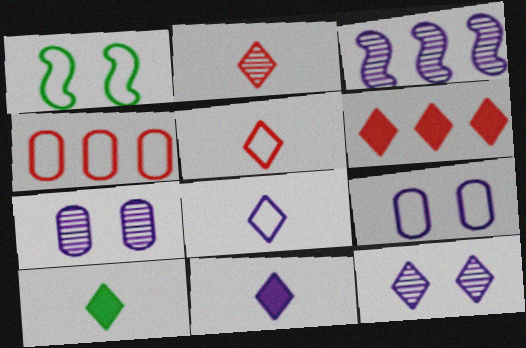[[1, 4, 8], 
[2, 8, 10], 
[3, 9, 11]]